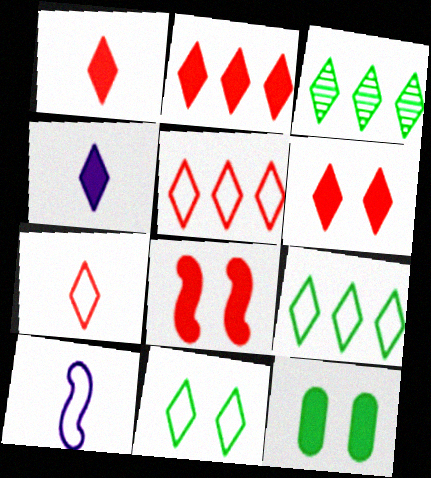[[1, 2, 6]]